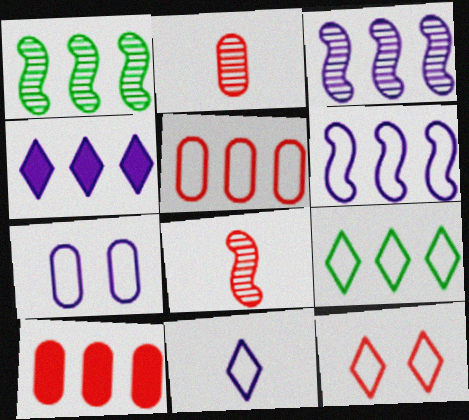[[1, 4, 5], 
[3, 9, 10], 
[5, 6, 9], 
[6, 7, 11], 
[8, 10, 12], 
[9, 11, 12]]